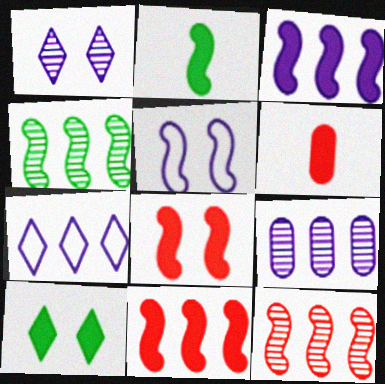[[2, 3, 8], 
[2, 5, 12], 
[3, 6, 10], 
[3, 7, 9]]